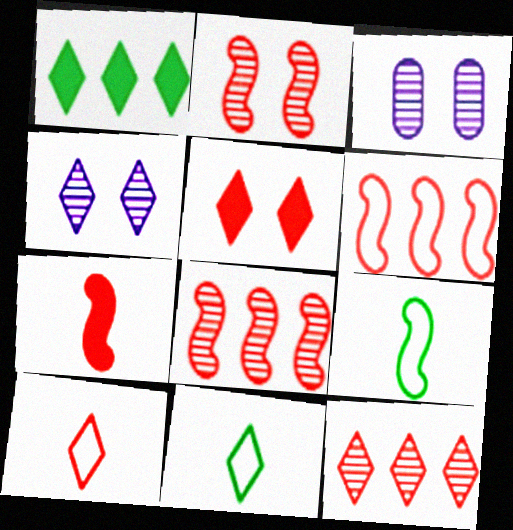[[1, 4, 10], 
[2, 6, 7], 
[5, 10, 12]]